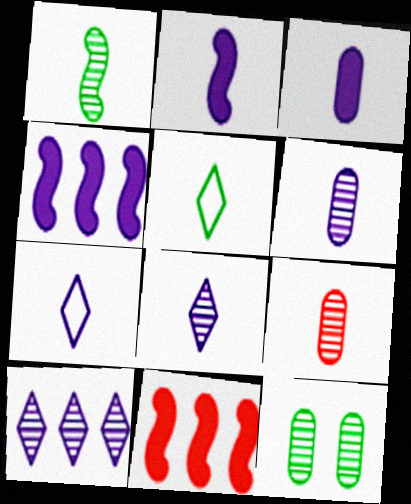[[1, 8, 9], 
[2, 5, 9], 
[2, 6, 7], 
[7, 11, 12]]